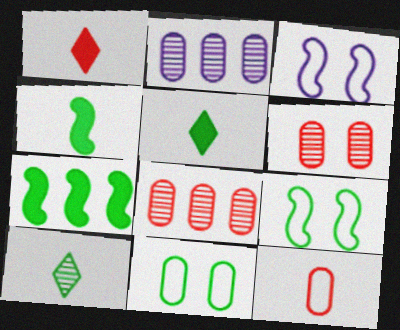[[1, 2, 9], 
[3, 5, 8], 
[7, 10, 11]]